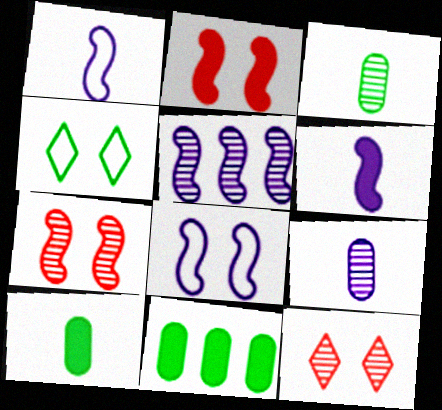[[1, 11, 12], 
[3, 5, 12], 
[5, 6, 8]]